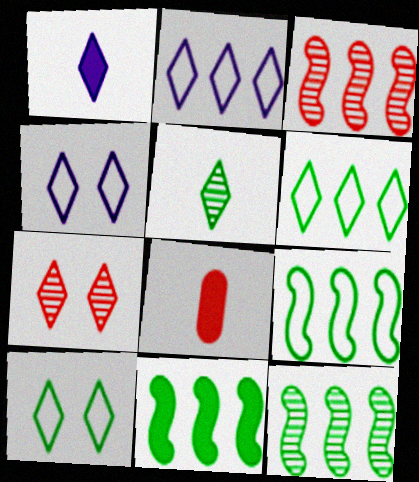[[1, 6, 7], 
[4, 8, 12], 
[9, 11, 12]]